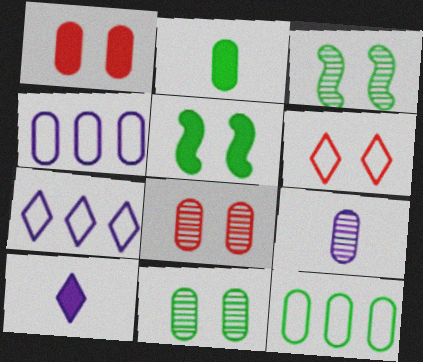[[1, 9, 12], 
[2, 4, 8], 
[2, 11, 12]]